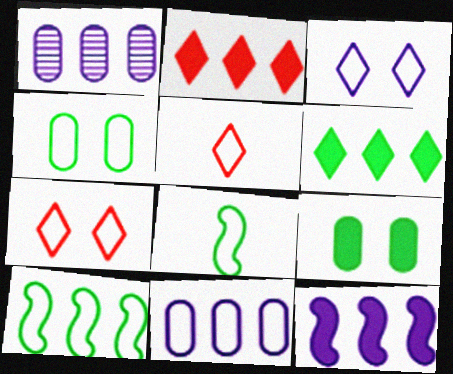[[1, 2, 10], 
[7, 8, 11]]